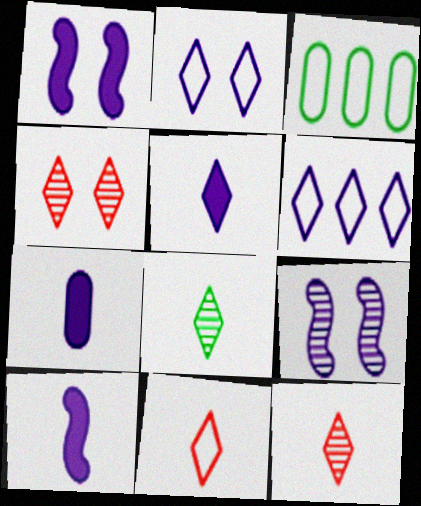[[1, 3, 12], 
[3, 4, 10], 
[5, 7, 10], 
[5, 8, 11], 
[6, 7, 9]]